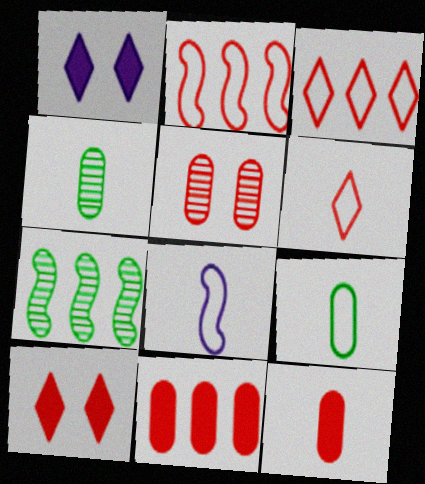[[1, 2, 4], 
[6, 8, 9]]